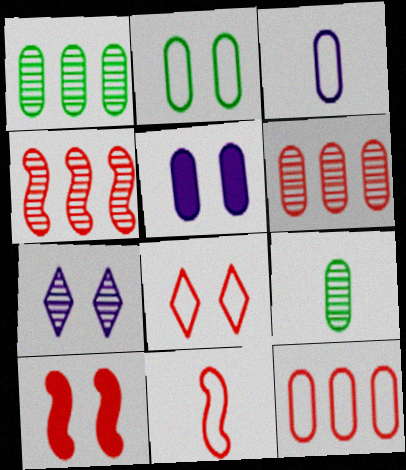[[2, 3, 12], 
[2, 7, 10], 
[4, 7, 9], 
[4, 10, 11], 
[5, 9, 12], 
[8, 11, 12]]